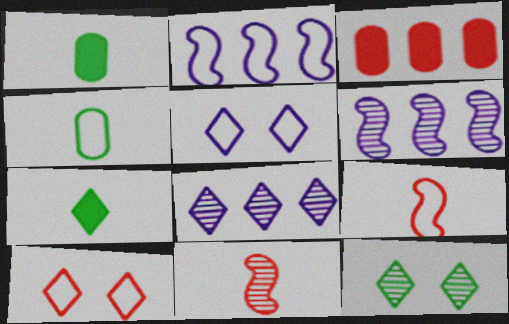[[1, 6, 10], 
[2, 4, 10], 
[3, 10, 11], 
[7, 8, 10]]